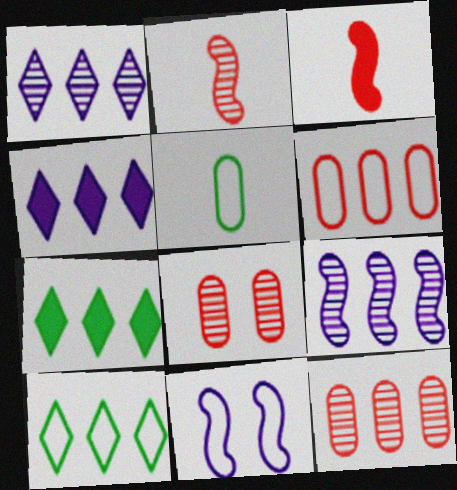[[6, 7, 9]]